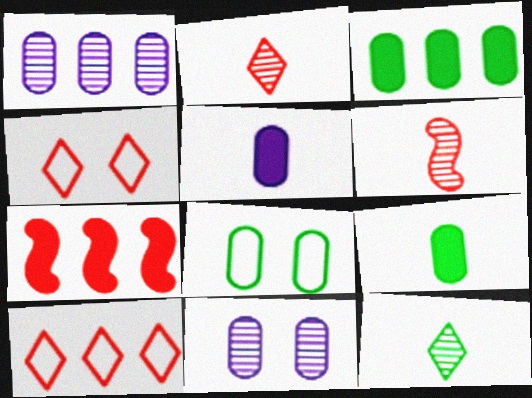[]